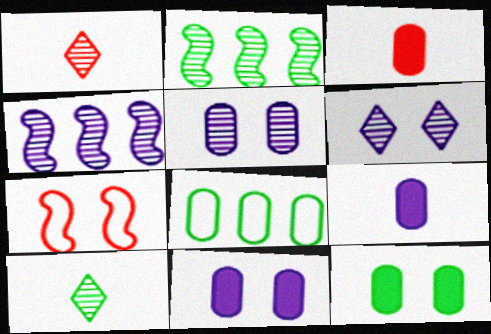[[1, 2, 5], 
[3, 5, 8], 
[6, 7, 12]]